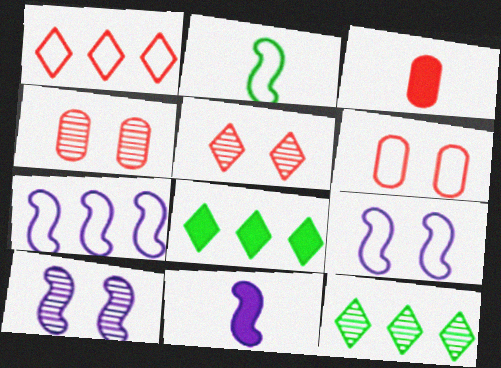[[3, 9, 12], 
[6, 11, 12], 
[7, 10, 11]]